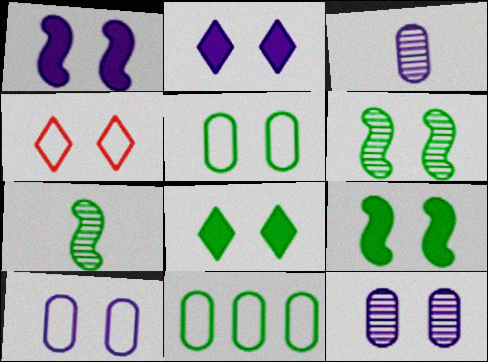[[4, 9, 12], 
[5, 6, 8], 
[7, 8, 11]]